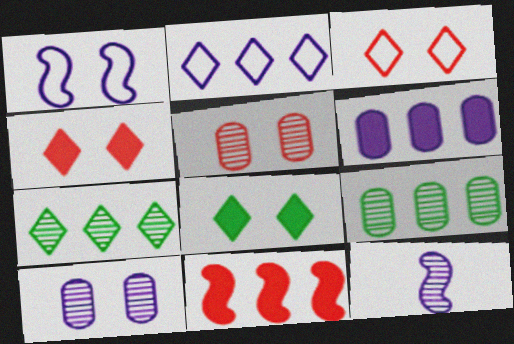[[1, 5, 8], 
[2, 9, 11], 
[5, 7, 12]]